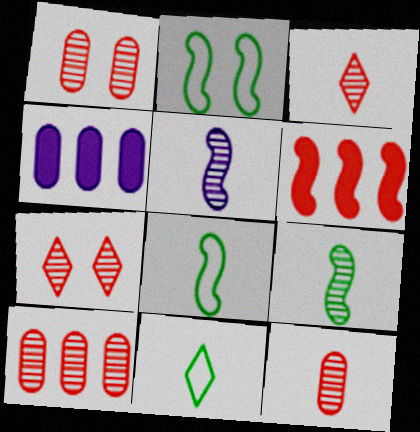[[1, 10, 12], 
[2, 3, 4], 
[2, 5, 6], 
[4, 7, 8]]